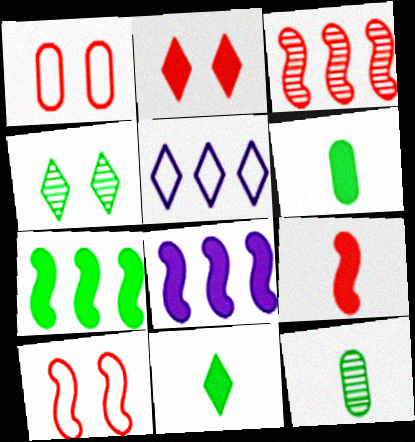[[2, 6, 8], 
[3, 9, 10]]